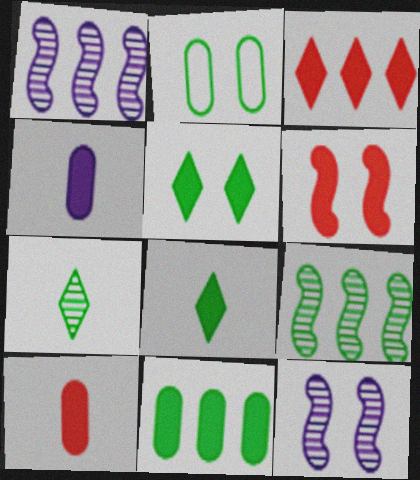[[2, 8, 9], 
[3, 6, 10]]